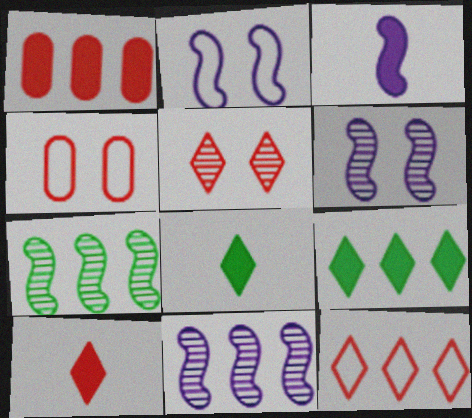[[2, 3, 11], 
[4, 8, 11], 
[5, 10, 12]]